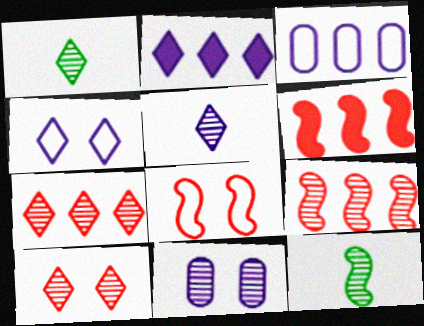[[1, 9, 11], 
[2, 4, 5], 
[7, 11, 12]]